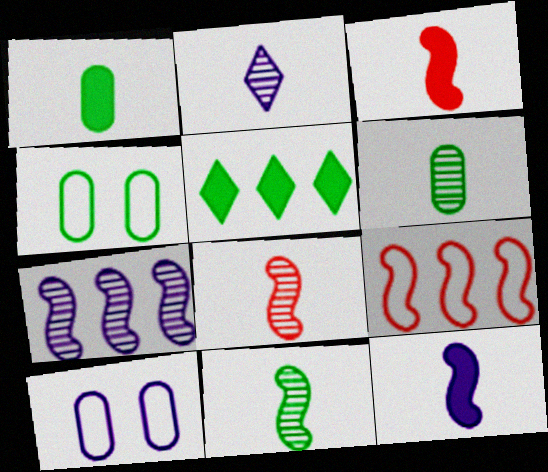[[2, 6, 8], 
[4, 5, 11], 
[5, 8, 10]]